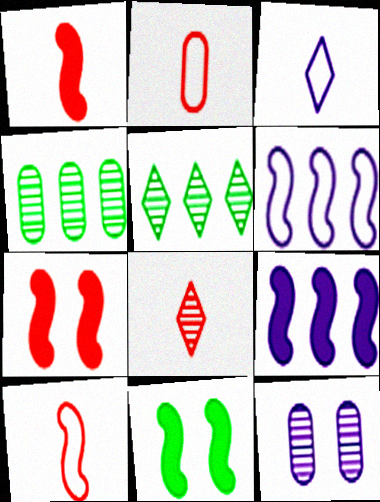[[1, 2, 8], 
[1, 9, 11], 
[3, 4, 7], 
[3, 9, 12]]